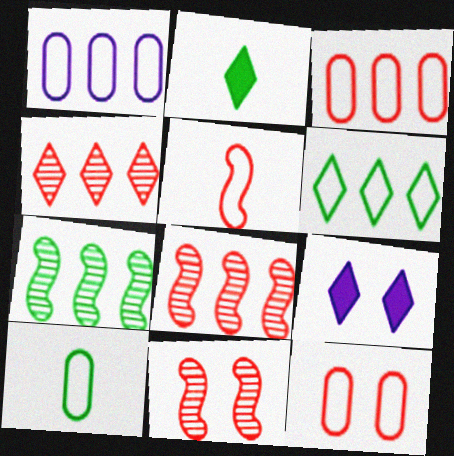[[1, 2, 11], 
[1, 10, 12], 
[8, 9, 10]]